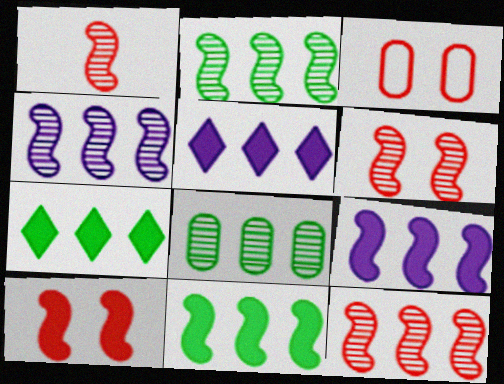[[1, 6, 12], 
[2, 4, 12]]